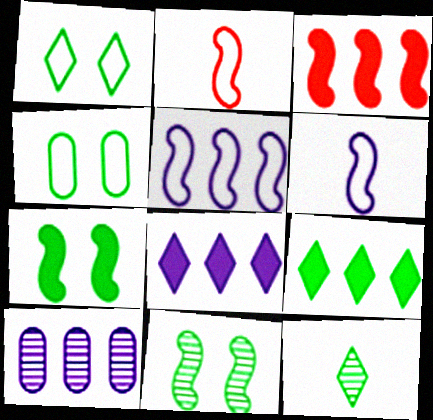[[1, 9, 12], 
[3, 6, 11], 
[5, 8, 10]]